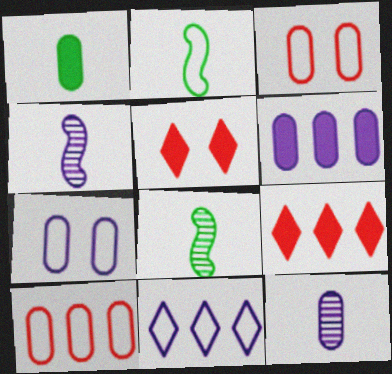[[2, 3, 11], 
[6, 7, 12], 
[7, 8, 9]]